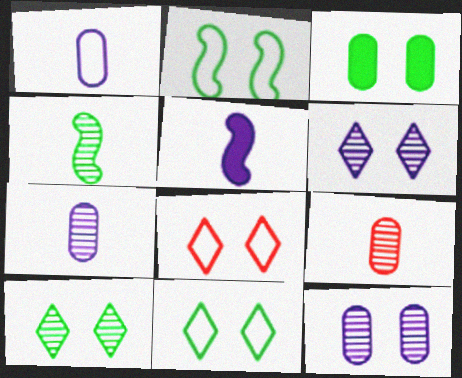[[2, 3, 10]]